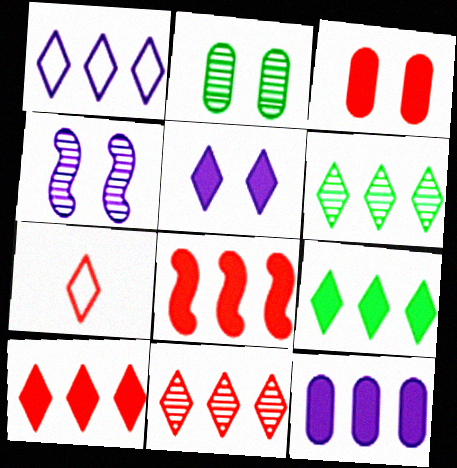[[1, 6, 10], 
[1, 9, 11], 
[5, 6, 7], 
[8, 9, 12]]